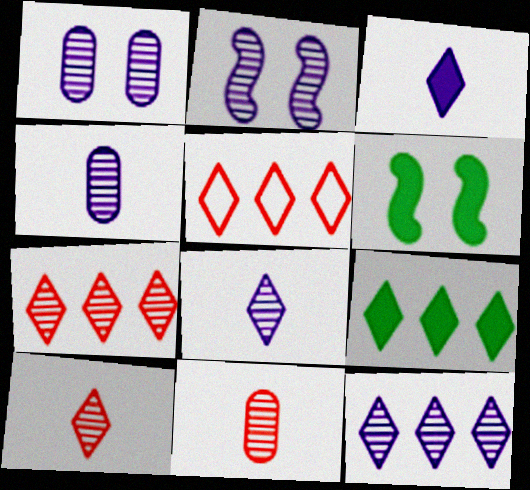[[2, 4, 12], 
[4, 5, 6], 
[5, 9, 12]]